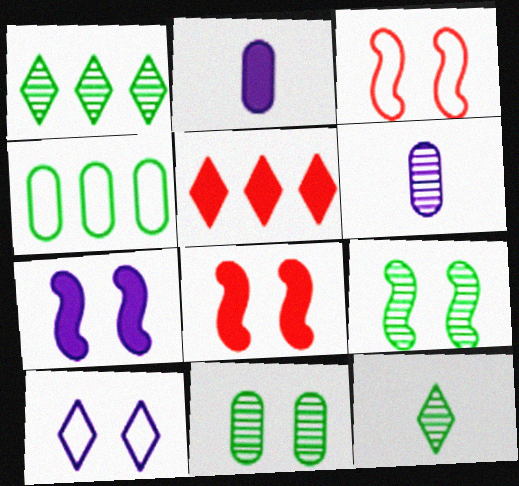[[1, 2, 3], 
[3, 7, 9], 
[5, 10, 12], 
[8, 10, 11]]